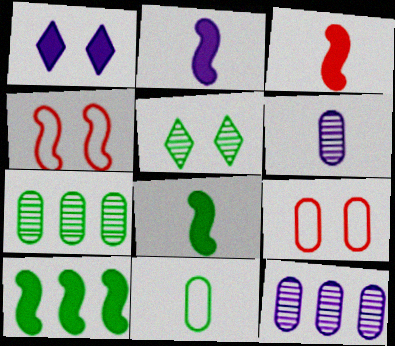[[2, 3, 8], 
[5, 10, 11]]